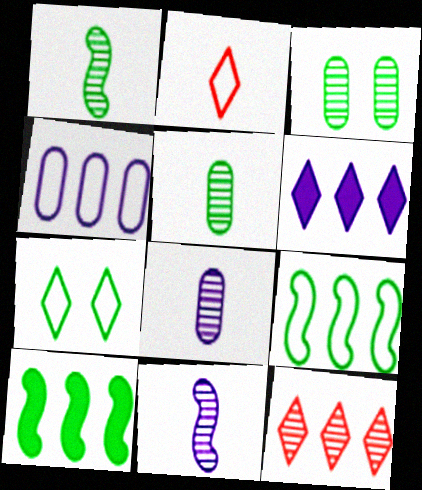[[3, 11, 12], 
[4, 10, 12], 
[5, 7, 10]]